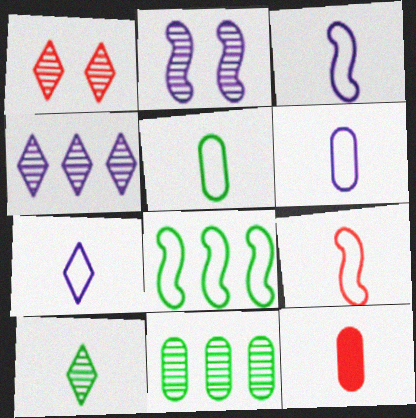[[1, 4, 10], 
[3, 6, 7], 
[3, 10, 12], 
[5, 7, 9]]